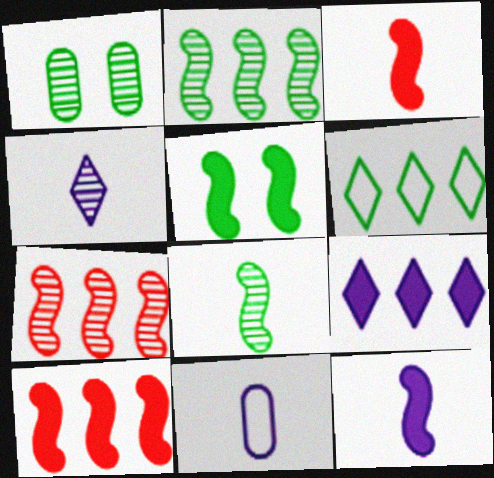[[1, 4, 7], 
[4, 11, 12], 
[5, 10, 12]]